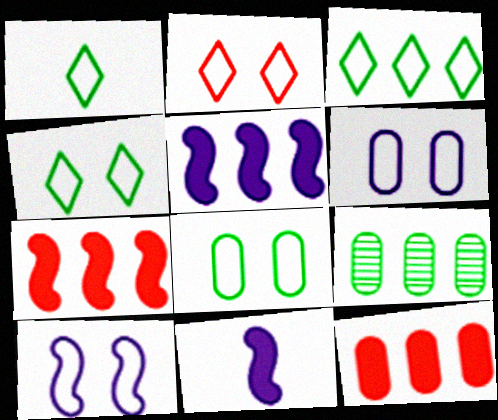[[1, 3, 4], 
[2, 8, 10], 
[2, 9, 11]]